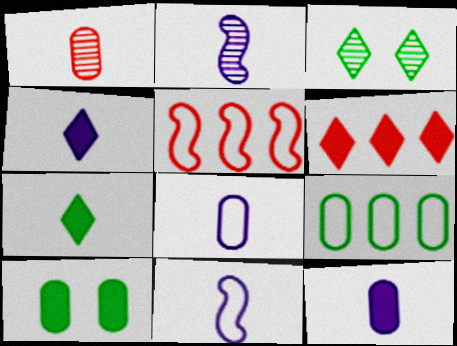[[1, 7, 11], 
[2, 4, 8], 
[3, 5, 12]]